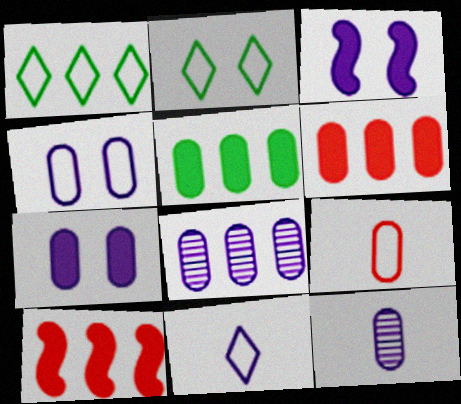[[1, 8, 10], 
[2, 10, 12], 
[3, 8, 11]]